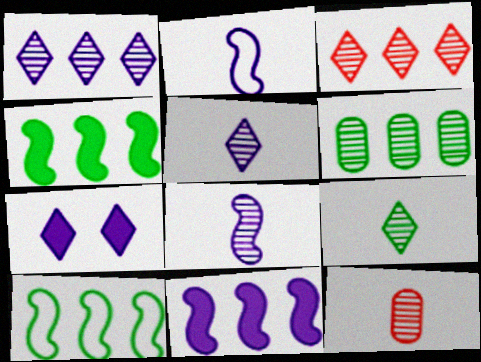[[7, 10, 12], 
[8, 9, 12]]